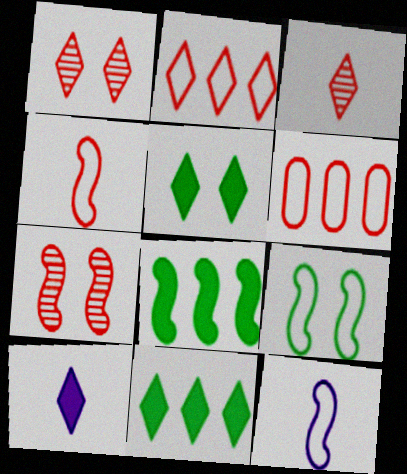[[7, 8, 12]]